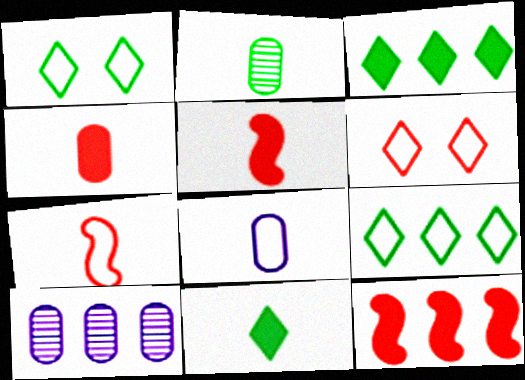[[1, 5, 10], 
[2, 4, 8], 
[9, 10, 12]]